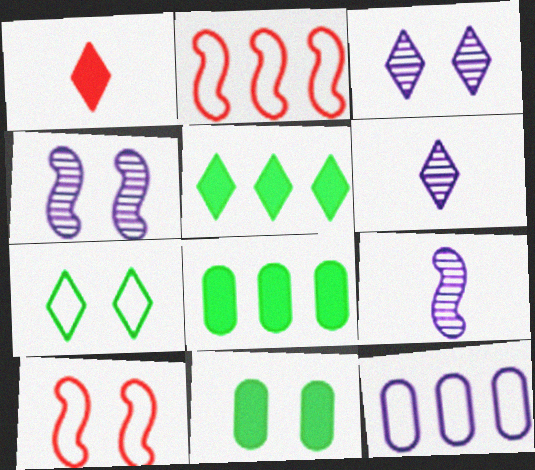[[2, 6, 11], 
[3, 10, 11], 
[6, 8, 10]]